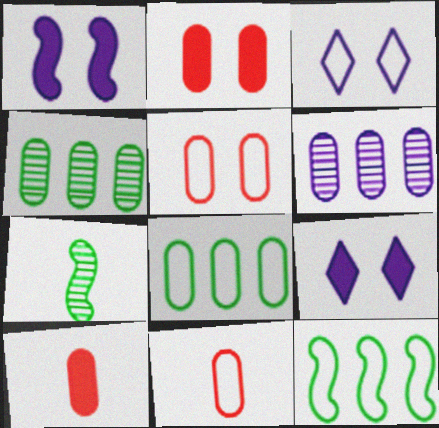[[3, 11, 12]]